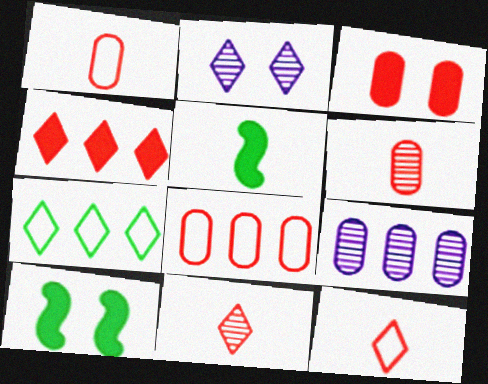[[2, 5, 8], 
[3, 6, 8], 
[9, 10, 12]]